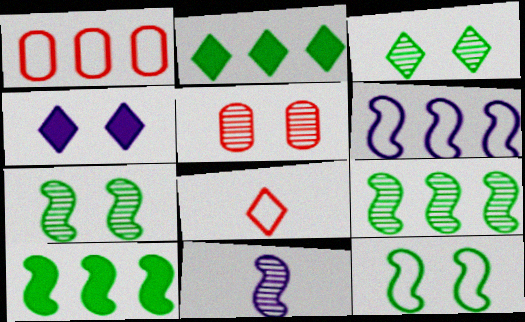[[4, 5, 12]]